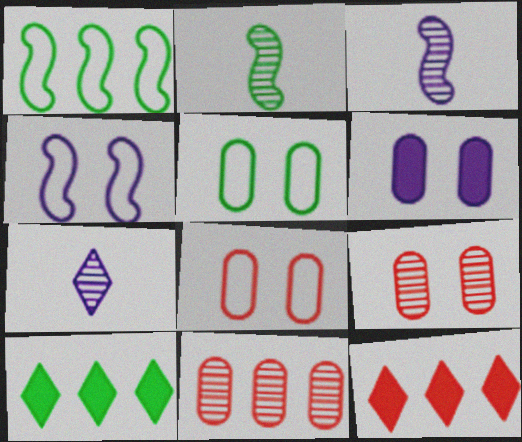[[2, 5, 10], 
[3, 5, 12], 
[3, 8, 10], 
[5, 6, 9]]